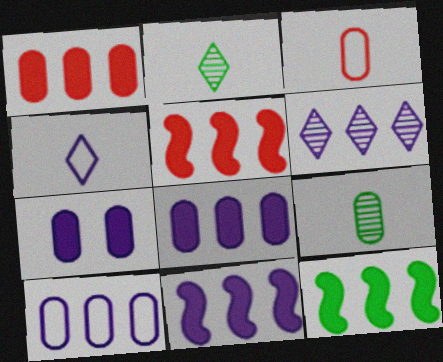[[5, 11, 12], 
[6, 10, 11]]